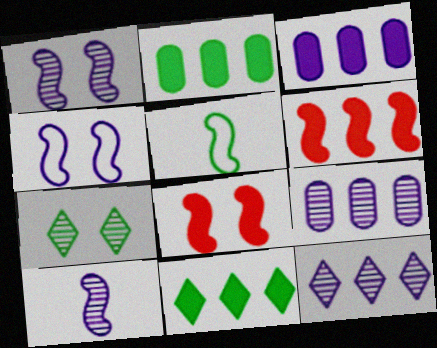[[1, 5, 6], 
[2, 5, 7], 
[3, 6, 11]]